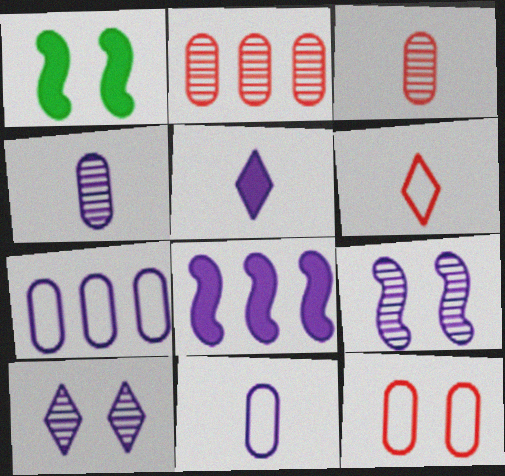[[1, 10, 12], 
[5, 7, 9], 
[8, 10, 11]]